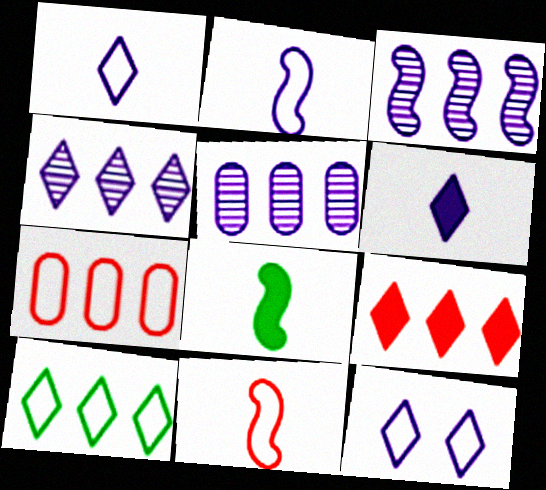[[3, 4, 5], 
[4, 6, 12], 
[4, 9, 10]]